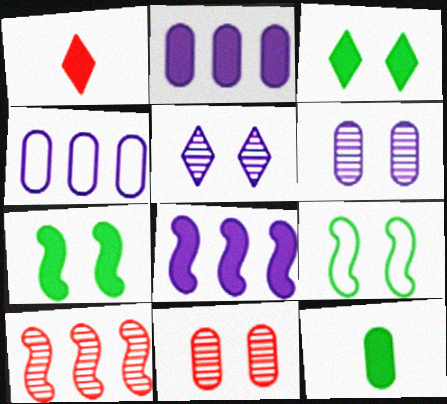[[1, 2, 7], 
[4, 11, 12]]